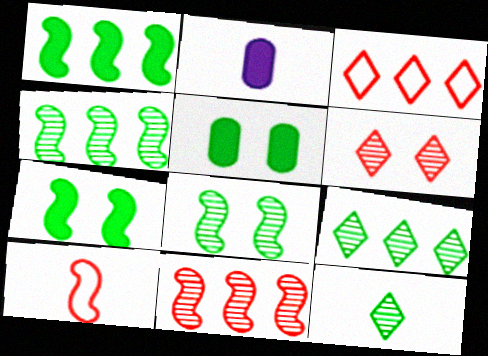[[2, 3, 8], 
[2, 10, 12]]